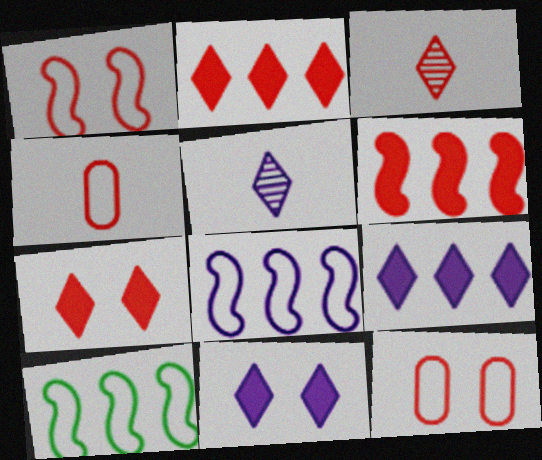[[3, 6, 12]]